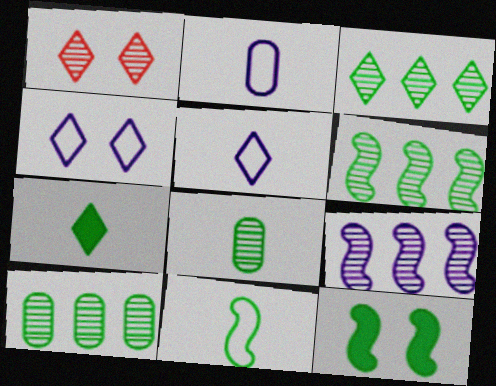[[1, 8, 9], 
[3, 6, 10], 
[6, 11, 12], 
[7, 8, 11]]